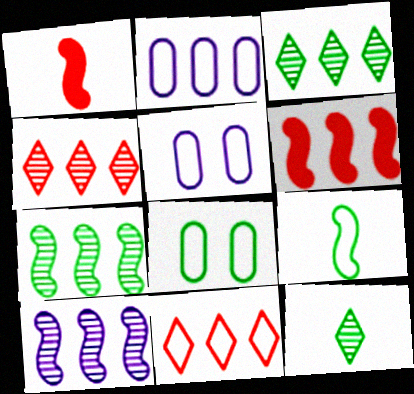[[1, 3, 5], 
[2, 3, 6], 
[5, 6, 12], 
[5, 9, 11]]